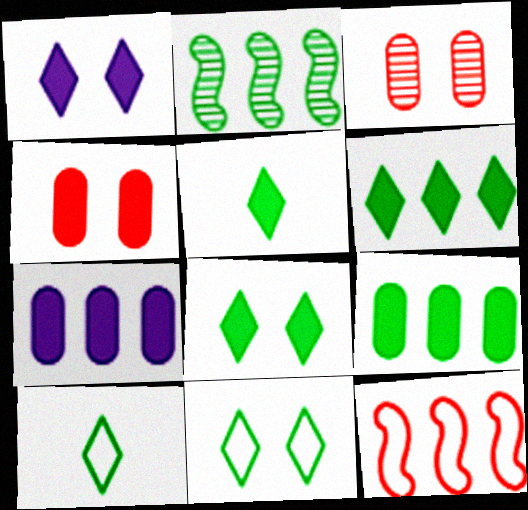[[5, 6, 8]]